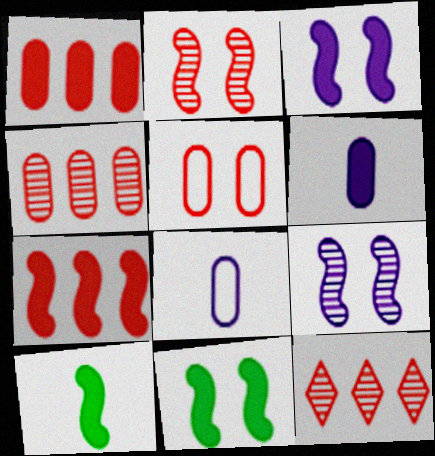[[3, 7, 10], 
[8, 11, 12]]